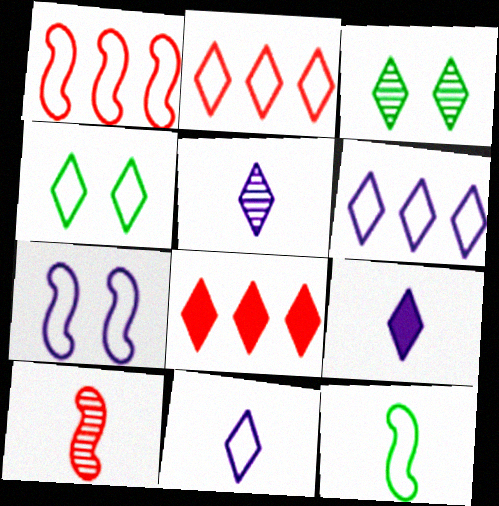[[1, 7, 12], 
[2, 3, 9], 
[2, 4, 11], 
[3, 8, 11], 
[4, 5, 8], 
[5, 9, 11]]